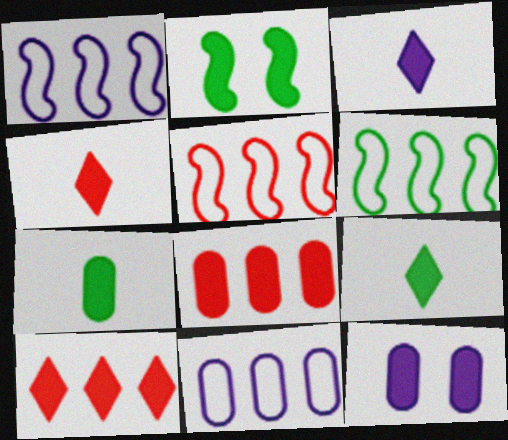[[1, 5, 6], 
[2, 3, 8], 
[3, 4, 9], 
[7, 8, 12]]